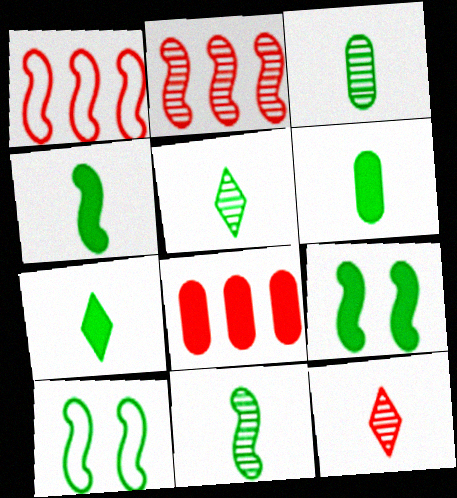[[3, 5, 11], 
[4, 6, 7]]